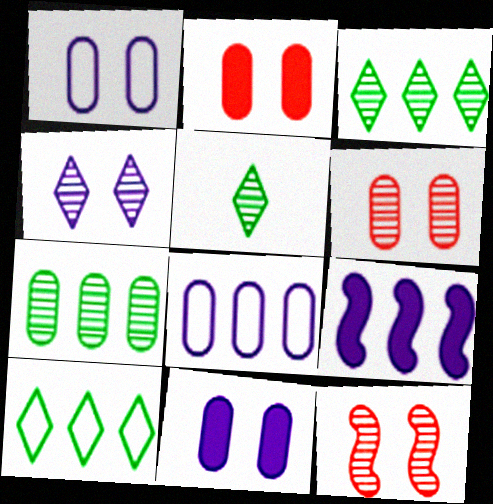[]